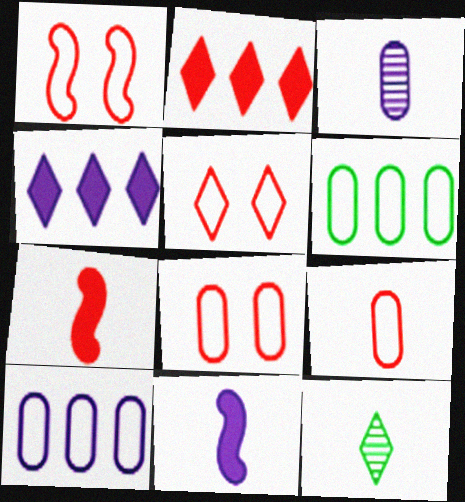[[1, 5, 8], 
[4, 5, 12], 
[9, 11, 12]]